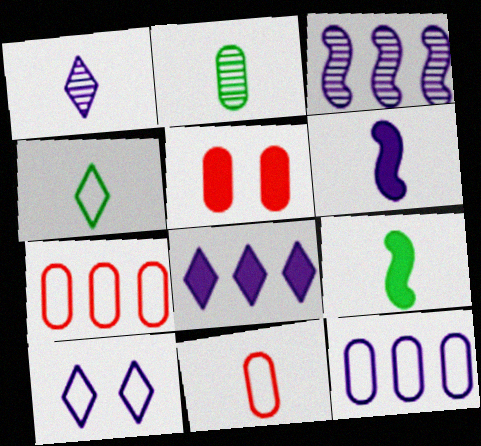[[1, 8, 10], 
[1, 9, 11], 
[2, 4, 9], 
[2, 5, 12], 
[3, 4, 5], 
[3, 8, 12], 
[5, 8, 9]]